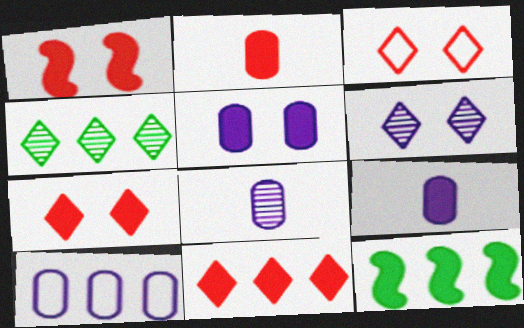[[1, 2, 11], 
[3, 8, 12], 
[5, 8, 10], 
[7, 9, 12]]